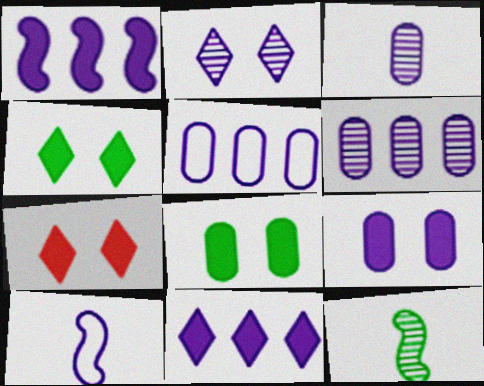[[3, 5, 9], 
[5, 7, 12]]